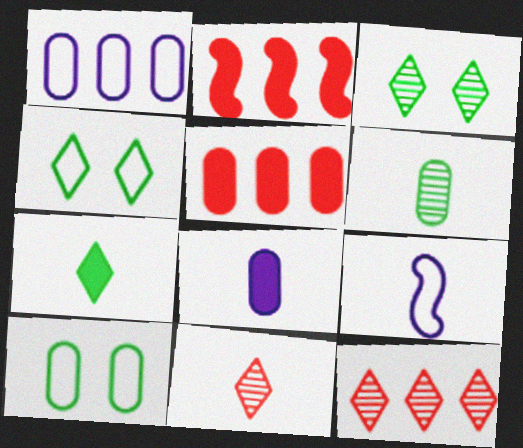[[3, 5, 9]]